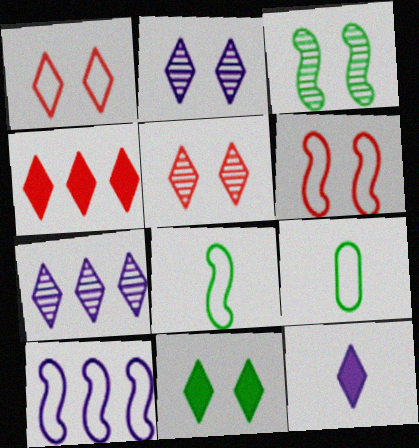[[1, 2, 11], 
[1, 9, 10], 
[4, 11, 12], 
[6, 8, 10]]